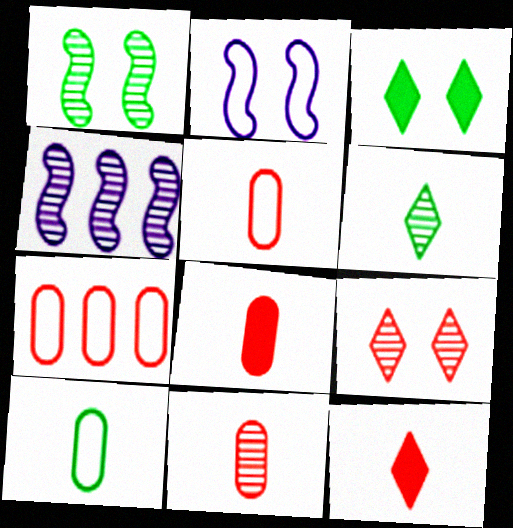[[3, 4, 5], 
[5, 8, 11]]